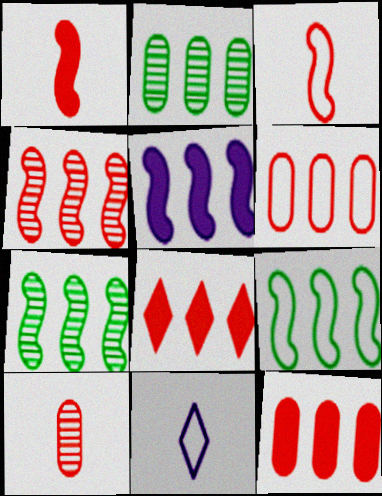[[4, 5, 9], 
[4, 6, 8]]